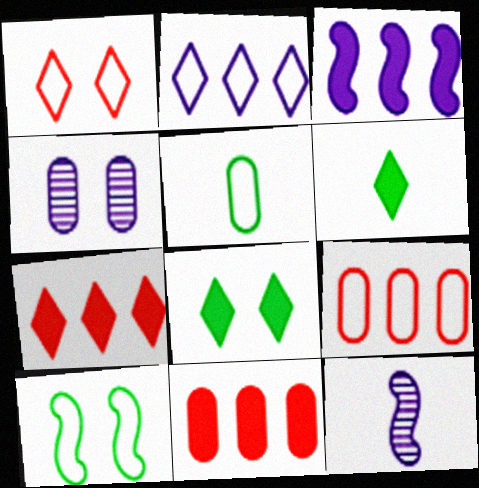[[4, 5, 11], 
[8, 9, 12]]